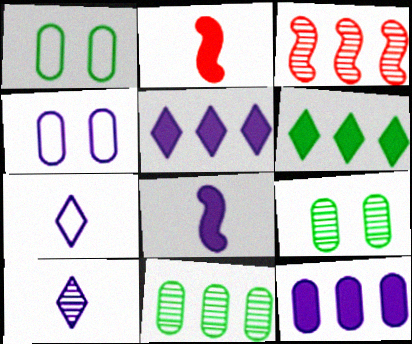[[3, 9, 10]]